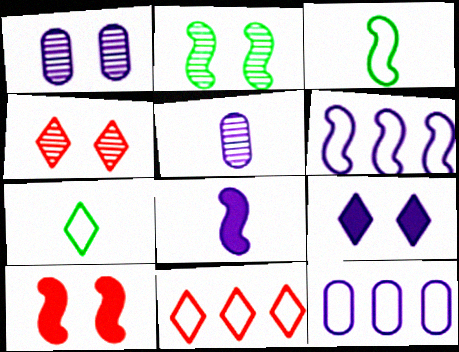[[1, 2, 4], 
[5, 6, 9]]